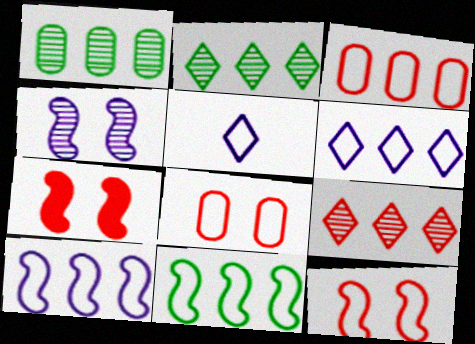[[1, 5, 7], 
[3, 6, 11], 
[5, 8, 11]]